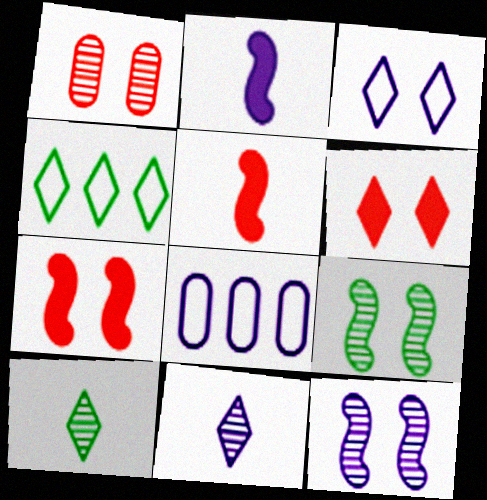[[1, 2, 4], 
[4, 6, 11], 
[7, 8, 10]]